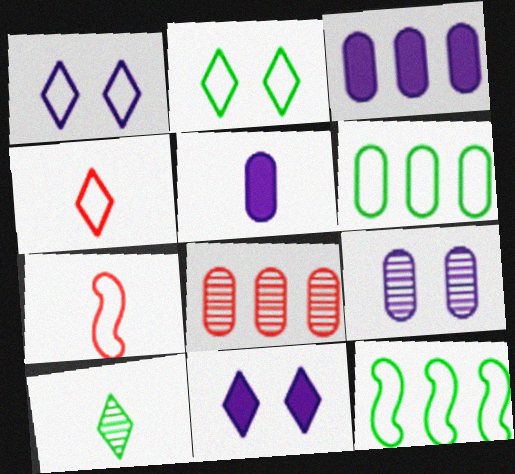[[1, 6, 7], 
[3, 6, 8], 
[5, 7, 10]]